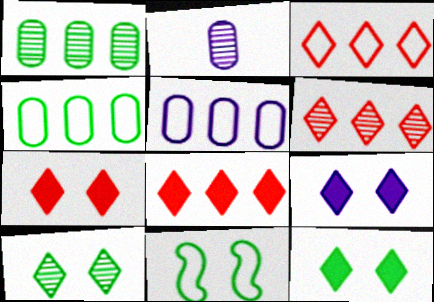[[2, 8, 11], 
[3, 6, 8], 
[7, 9, 12]]